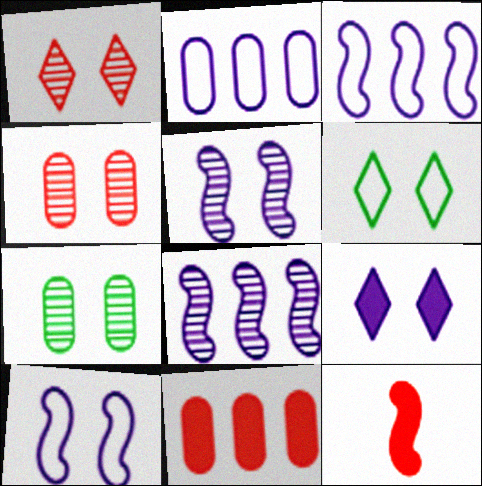[[1, 5, 7], 
[1, 6, 9]]